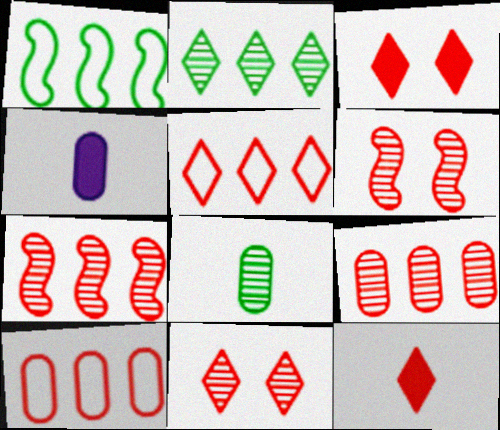[[1, 4, 11], 
[5, 11, 12], 
[6, 10, 12]]